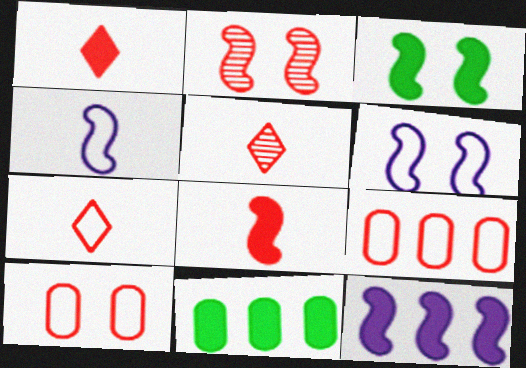[[1, 2, 9], 
[1, 5, 7], 
[2, 3, 6], 
[3, 8, 12], 
[5, 6, 11]]